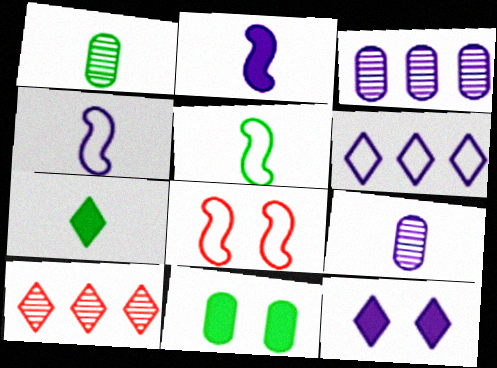[[1, 5, 7], 
[3, 4, 12], 
[3, 7, 8], 
[4, 10, 11]]